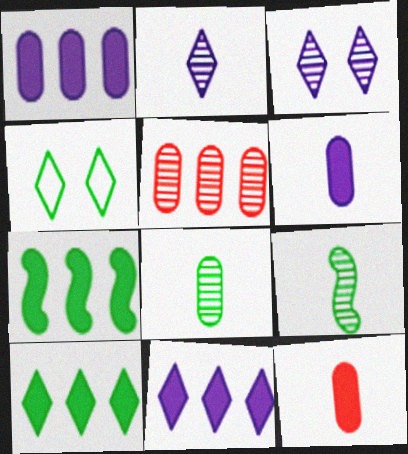[[3, 5, 9], 
[4, 7, 8]]